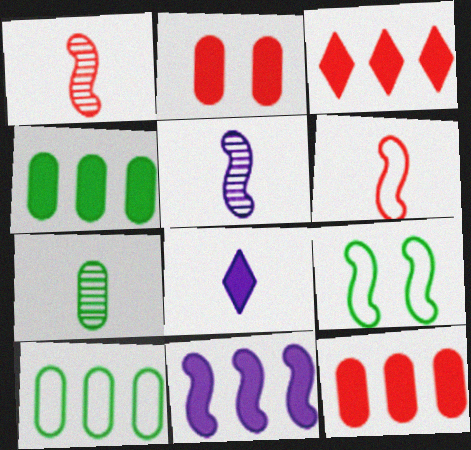[[1, 9, 11], 
[3, 4, 11], 
[6, 7, 8]]